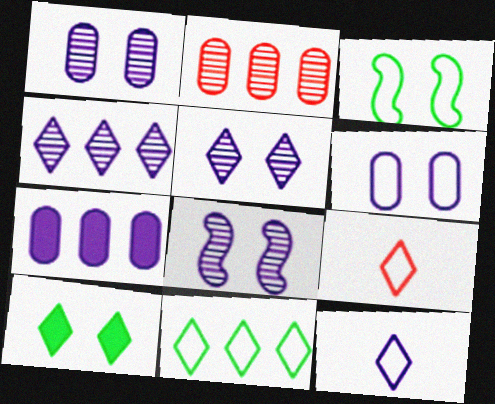[[1, 5, 8], 
[4, 9, 10], 
[7, 8, 12]]